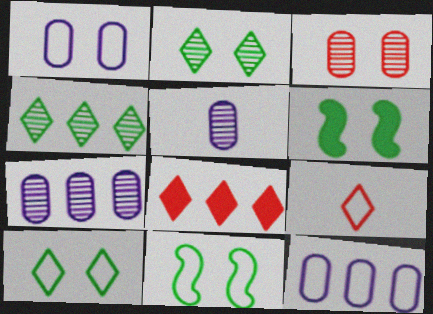[[5, 8, 11], 
[6, 7, 9], 
[9, 11, 12]]